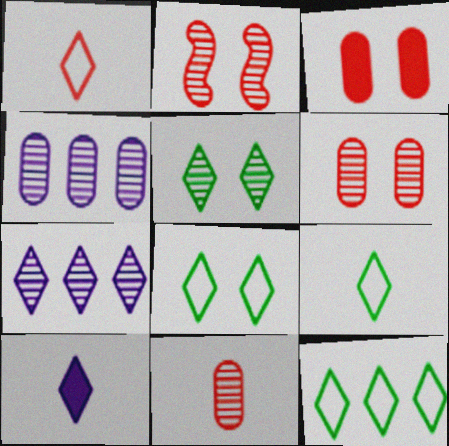[[8, 9, 12]]